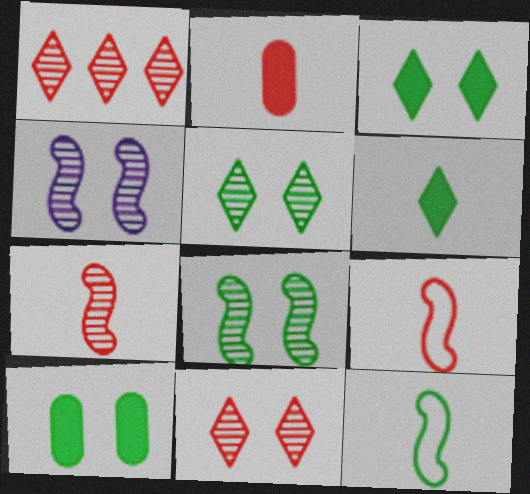[]